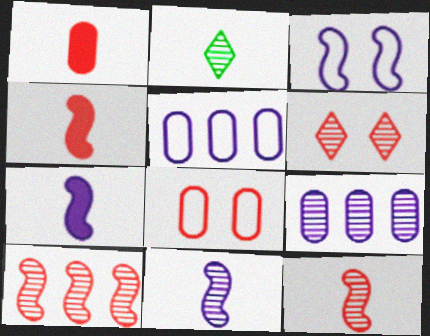[]